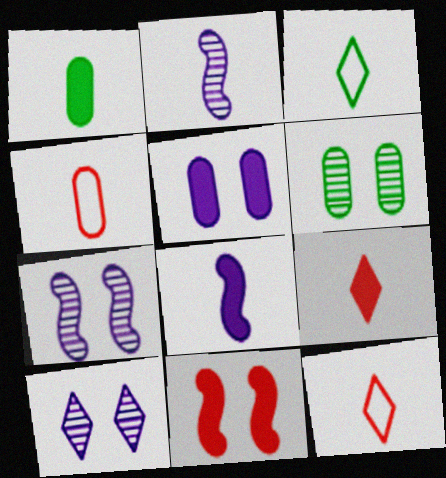[[1, 2, 12], 
[1, 8, 9]]